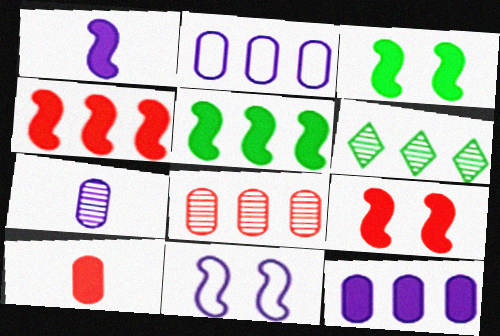[[1, 3, 4], 
[1, 5, 9], 
[2, 4, 6], 
[6, 10, 11]]